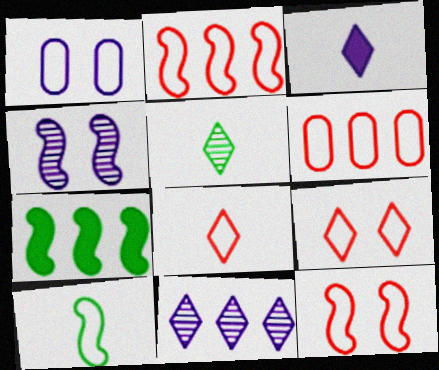[[3, 5, 8], 
[6, 7, 11], 
[6, 8, 12]]